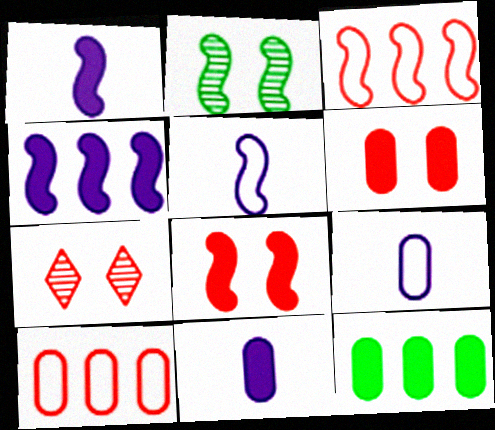[[1, 2, 3], 
[5, 7, 12], 
[6, 11, 12]]